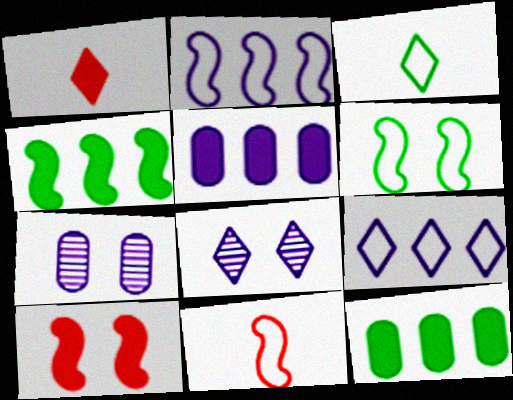[[2, 6, 11], 
[8, 11, 12]]